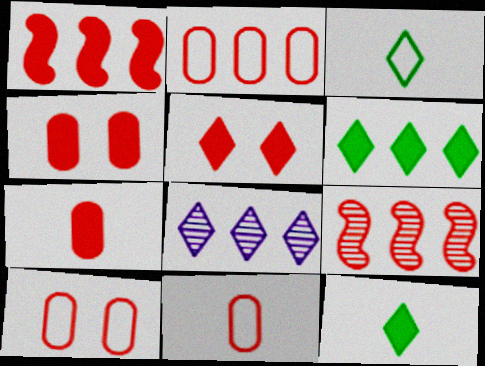[[1, 5, 7], 
[2, 10, 11], 
[3, 5, 8], 
[5, 9, 11]]